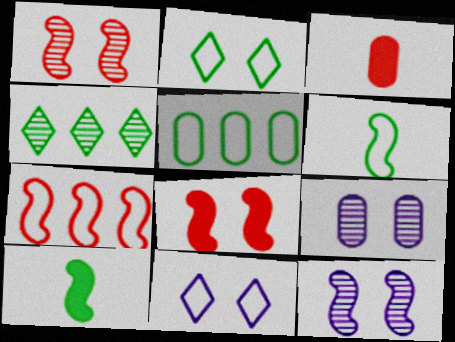[[2, 5, 6], 
[2, 8, 9], 
[3, 5, 9], 
[7, 10, 12]]